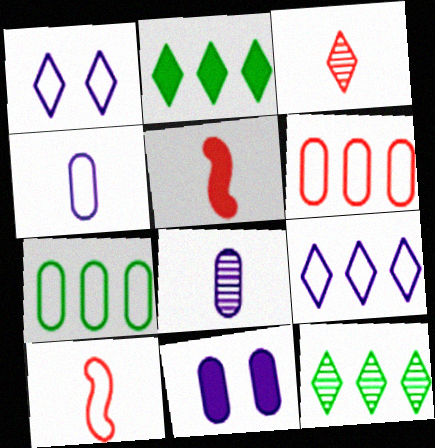[[1, 2, 3], 
[1, 7, 10], 
[2, 5, 11], 
[10, 11, 12]]